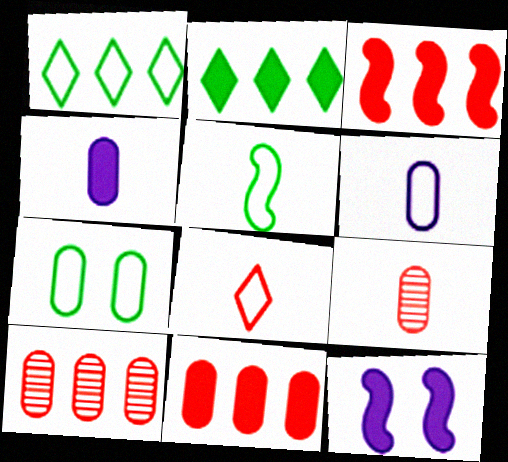[[1, 5, 7], 
[1, 9, 12], 
[4, 7, 10], 
[5, 6, 8]]